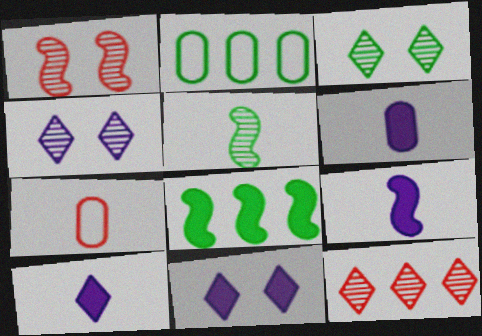[[1, 2, 10], 
[4, 7, 8], 
[5, 7, 10], 
[6, 9, 10]]